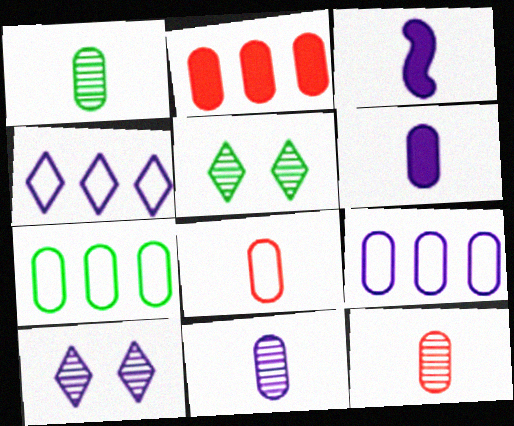[[1, 6, 8], 
[1, 11, 12], 
[3, 9, 10]]